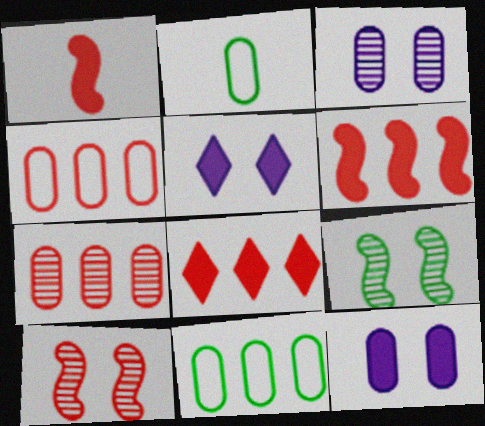[[2, 7, 12]]